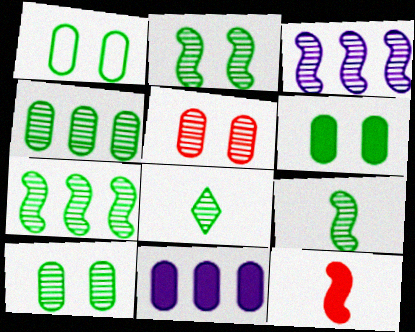[[1, 6, 10], 
[2, 4, 8], 
[2, 7, 9], 
[3, 5, 8], 
[7, 8, 10]]